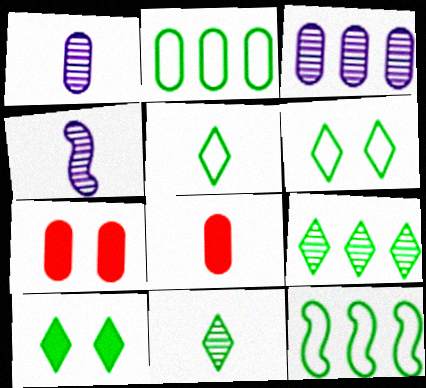[[1, 2, 7], 
[4, 5, 8], 
[5, 9, 10]]